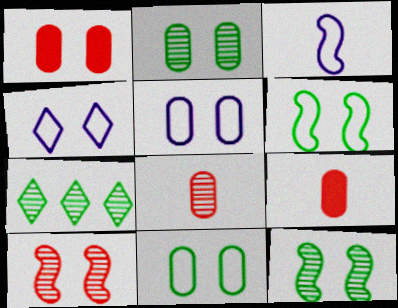[[1, 2, 5], 
[1, 3, 7], 
[1, 4, 12]]